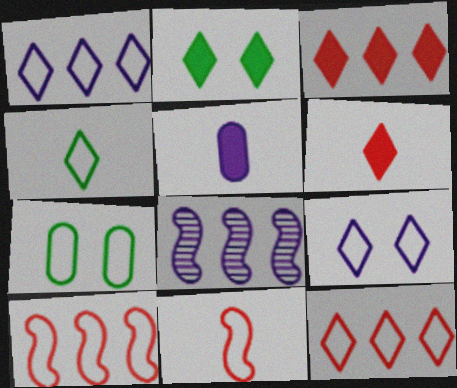[[1, 7, 11], 
[4, 9, 12], 
[5, 8, 9], 
[6, 7, 8]]